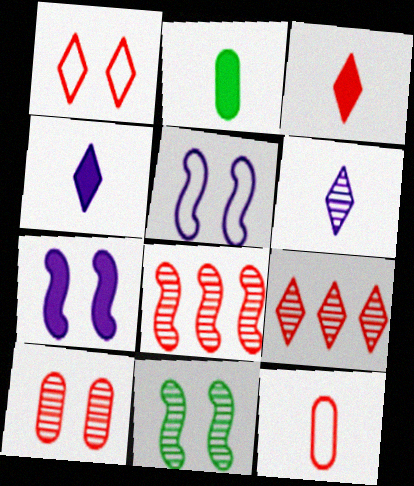[[1, 3, 9], 
[2, 5, 9]]